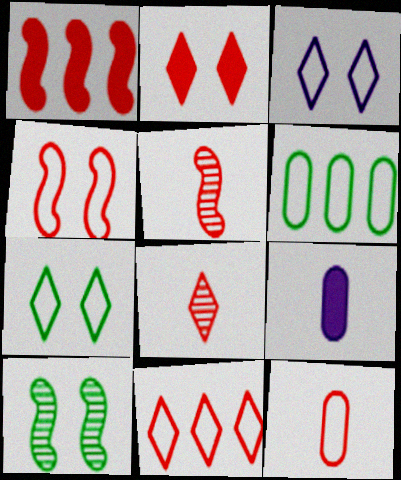[[1, 4, 5], 
[2, 8, 11], 
[4, 11, 12], 
[9, 10, 11]]